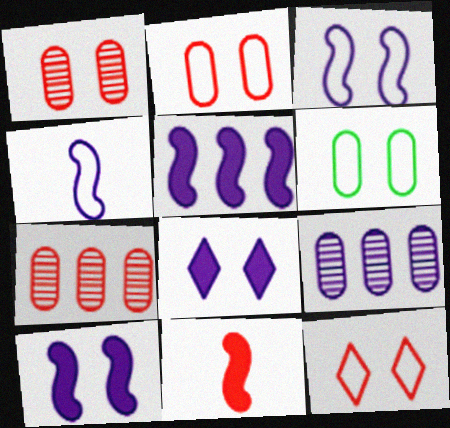[[3, 6, 12], 
[4, 8, 9], 
[7, 11, 12]]